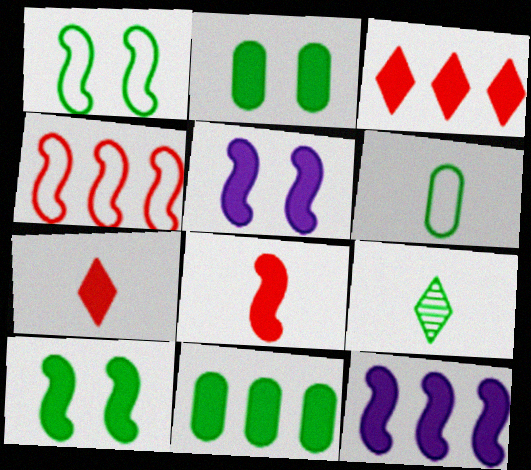[[1, 9, 11], 
[2, 7, 12], 
[3, 11, 12], 
[5, 7, 11], 
[8, 10, 12]]